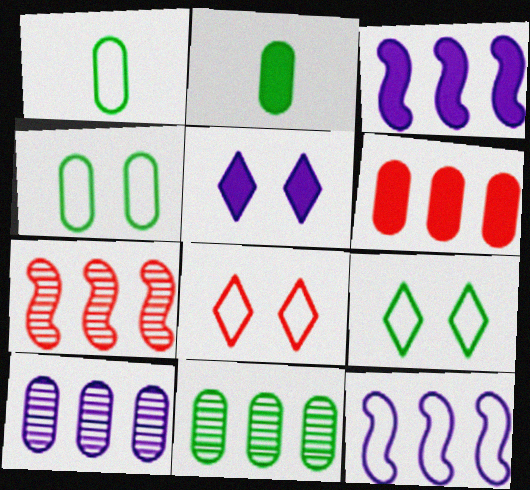[[1, 5, 7], 
[1, 8, 12], 
[2, 4, 11]]